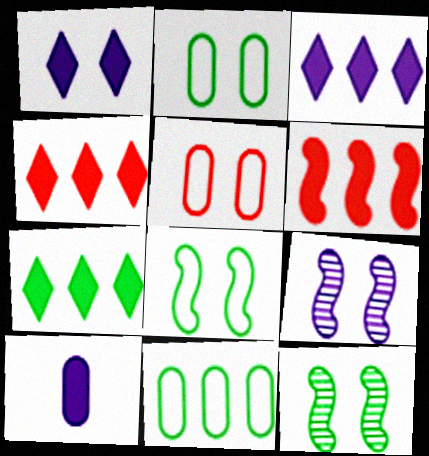[[1, 5, 12], 
[3, 4, 7]]